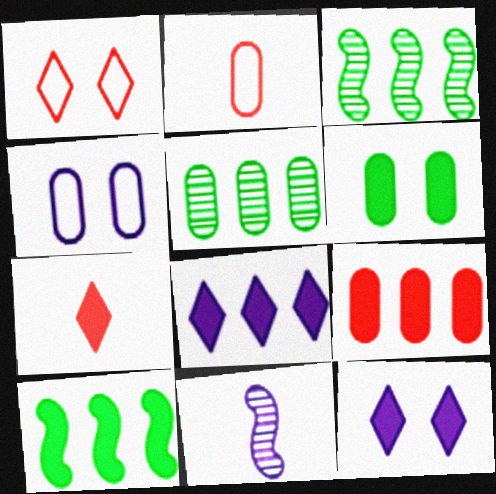[[2, 3, 12], 
[3, 4, 7], 
[4, 8, 11], 
[8, 9, 10]]